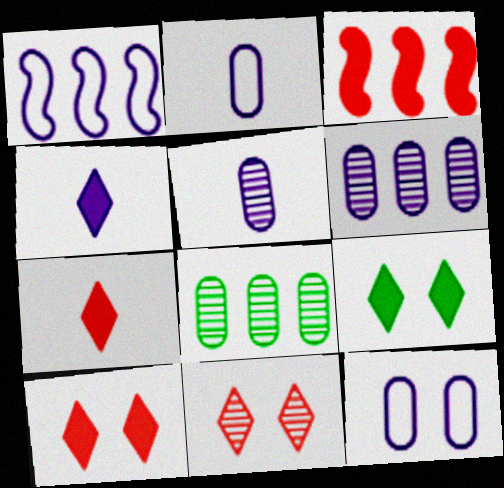[]